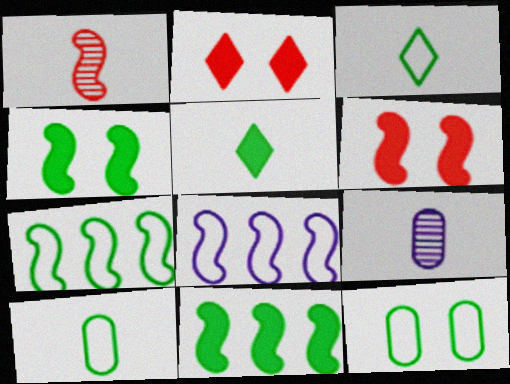[[1, 4, 8], 
[2, 7, 9], 
[3, 7, 12]]